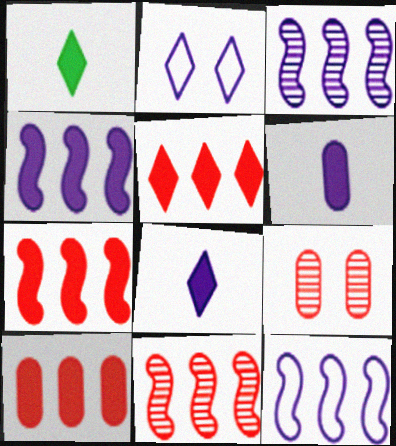[[1, 9, 12], 
[2, 3, 6], 
[3, 4, 12], 
[5, 7, 10]]